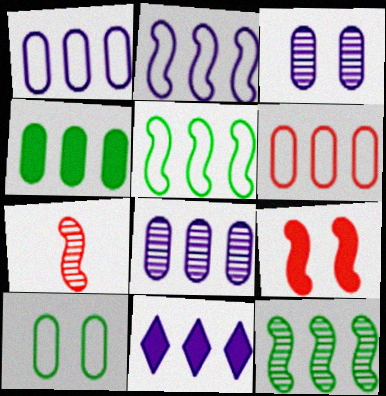[[2, 8, 11], 
[4, 6, 8], 
[6, 11, 12], 
[7, 10, 11]]